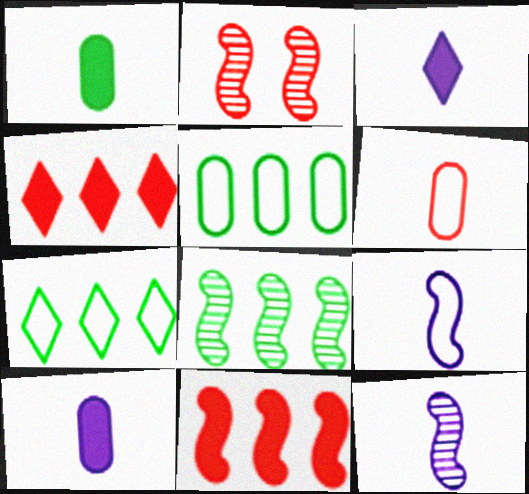[[2, 3, 5], 
[2, 4, 6], 
[2, 7, 10], 
[2, 8, 12]]